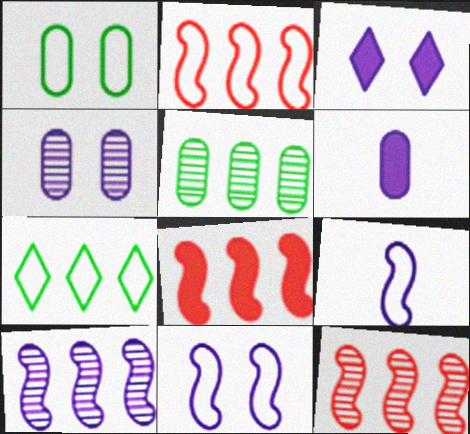[[2, 8, 12], 
[3, 4, 11]]